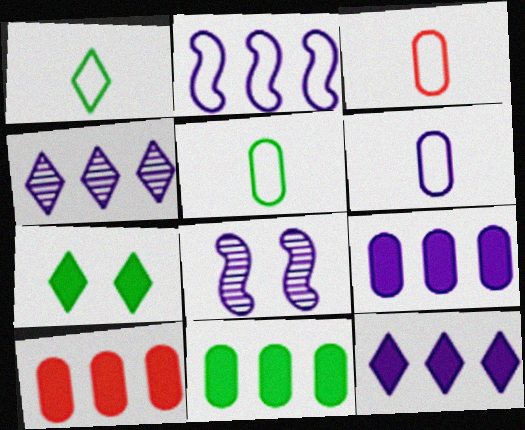[[1, 8, 10], 
[2, 4, 9], 
[3, 5, 6], 
[6, 8, 12], 
[9, 10, 11]]